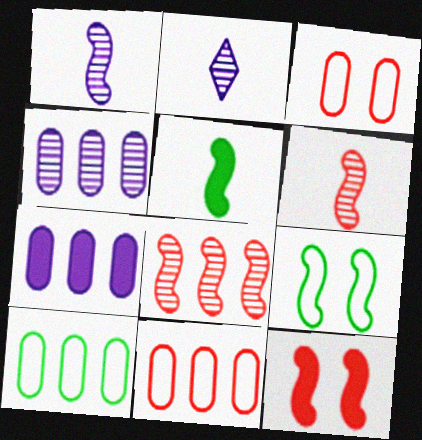[[2, 10, 12]]